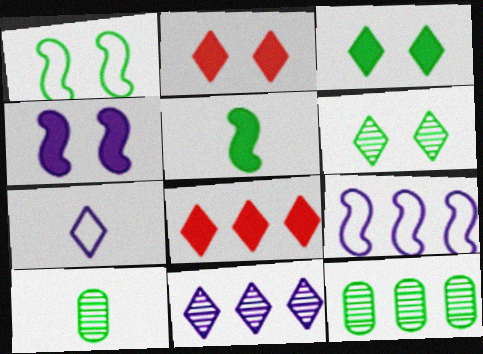[[2, 9, 10], 
[6, 7, 8], 
[8, 9, 12]]